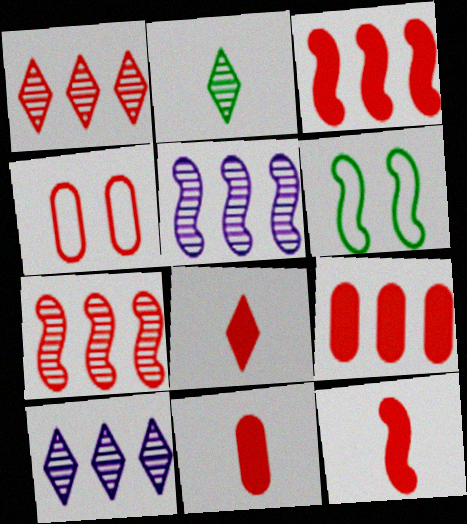[[1, 4, 12], 
[4, 7, 8], 
[5, 6, 12], 
[6, 10, 11], 
[8, 11, 12]]